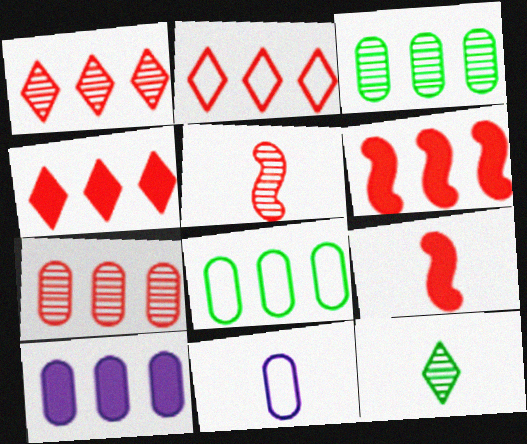[[1, 2, 4], 
[2, 6, 7], 
[7, 8, 10], 
[9, 11, 12]]